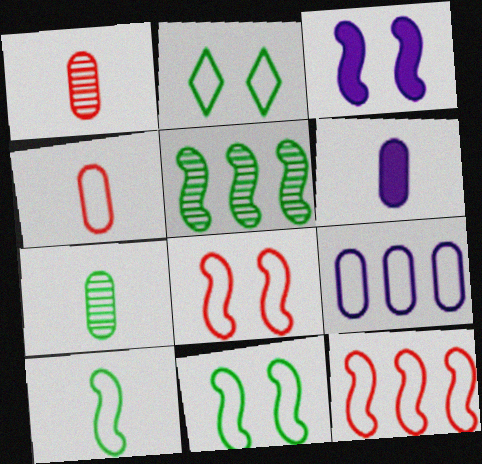[[4, 6, 7]]